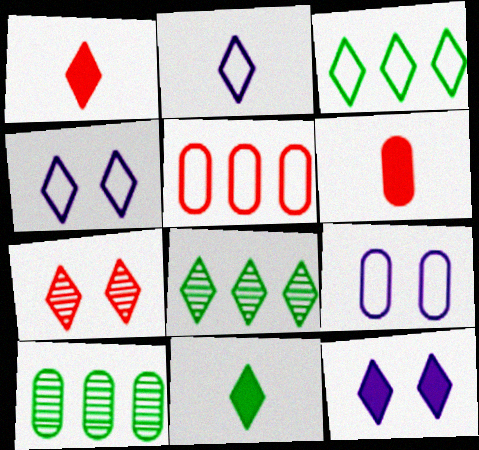[[1, 4, 8], 
[6, 9, 10]]